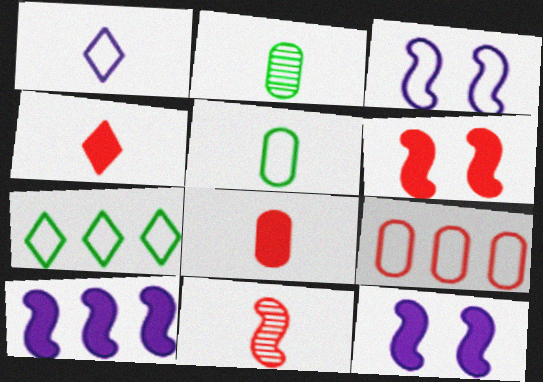[]